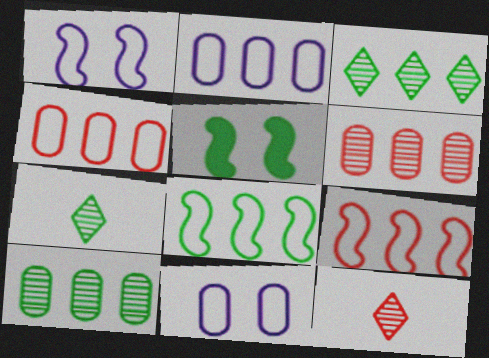[[2, 5, 12]]